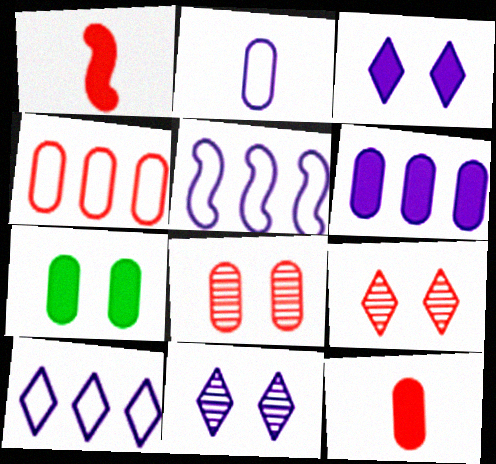[[1, 4, 9], 
[4, 8, 12], 
[6, 7, 12]]